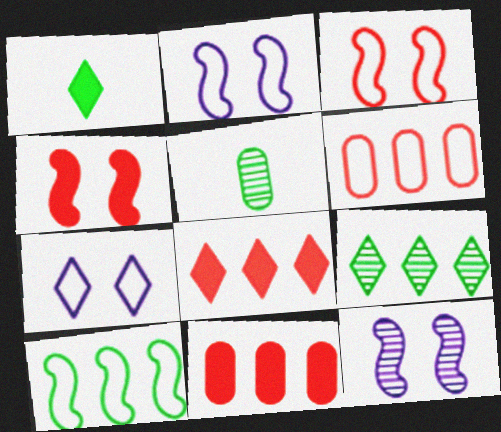[[1, 6, 12], 
[2, 5, 8]]